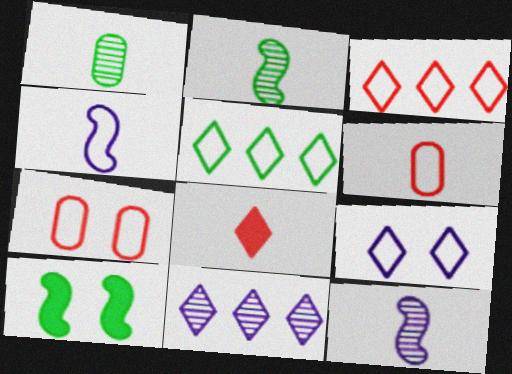[[1, 4, 8], 
[1, 5, 10], 
[4, 5, 7], 
[6, 10, 11]]